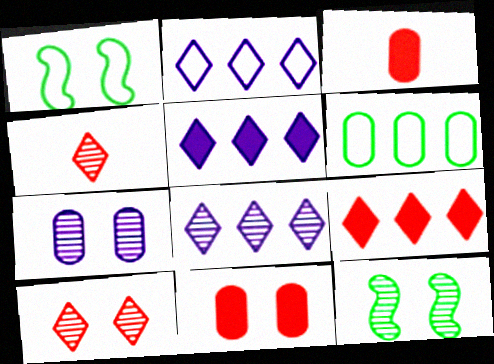[[1, 3, 8], 
[2, 3, 12], 
[2, 5, 8], 
[3, 6, 7], 
[7, 10, 12]]